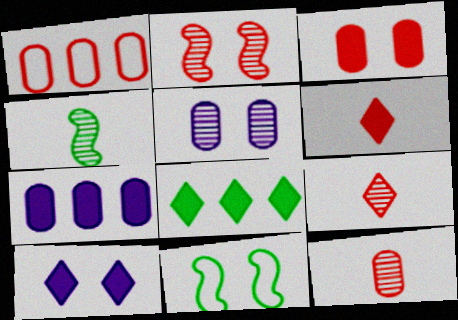[[1, 2, 6], 
[1, 3, 12], 
[1, 4, 10], 
[6, 8, 10], 
[7, 9, 11]]